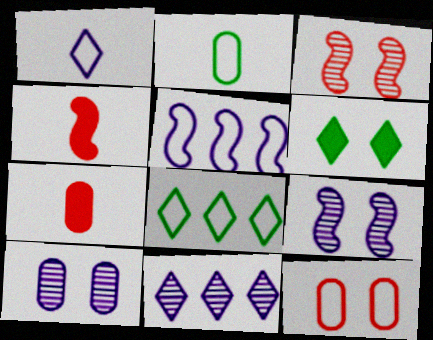[[4, 8, 10], 
[6, 9, 12], 
[7, 8, 9]]